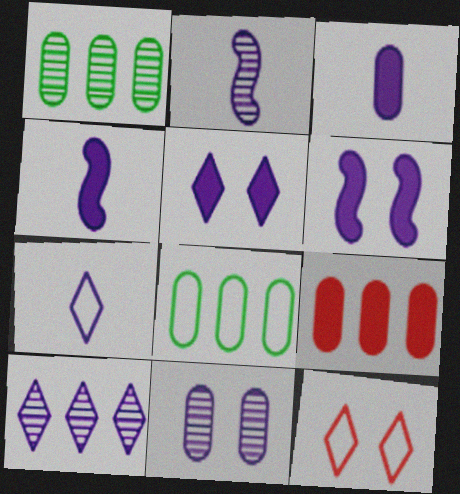[[1, 4, 12], 
[2, 3, 7], 
[2, 10, 11], 
[5, 7, 10]]